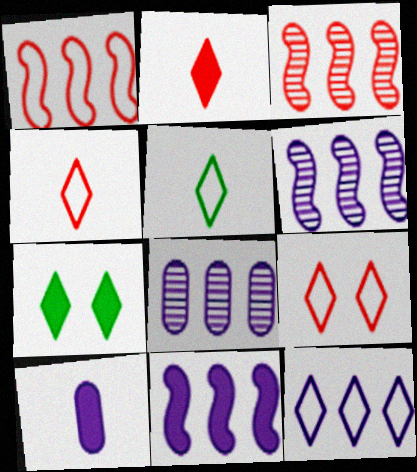[[5, 9, 12], 
[8, 11, 12]]